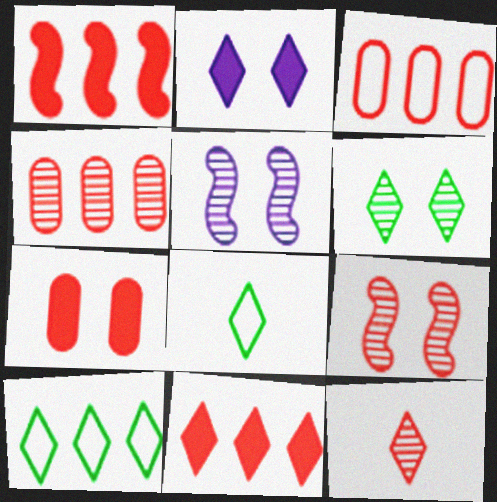[[2, 10, 12], 
[4, 9, 12]]